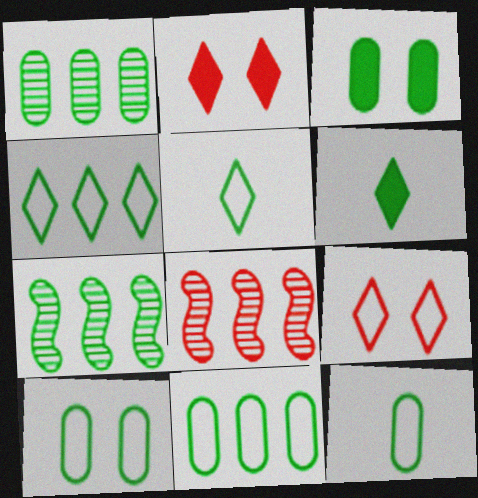[[1, 3, 12], 
[3, 5, 7], 
[6, 7, 10], 
[10, 11, 12]]